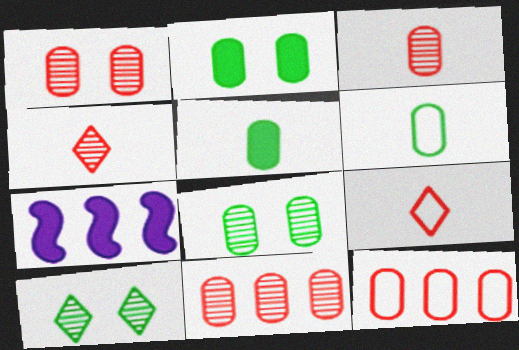[[1, 3, 11], 
[7, 8, 9]]